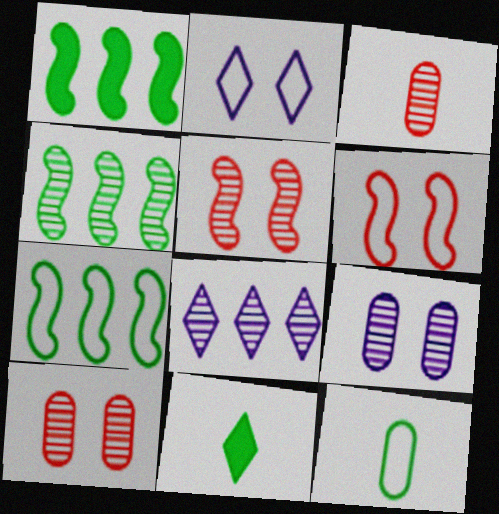[[1, 2, 3], 
[1, 4, 7]]